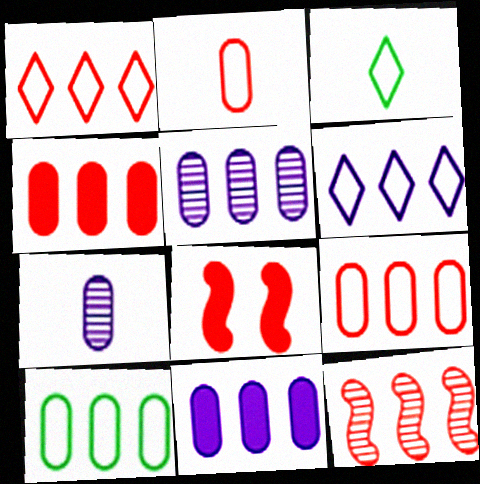[[1, 4, 12], 
[3, 5, 8], 
[4, 5, 10]]